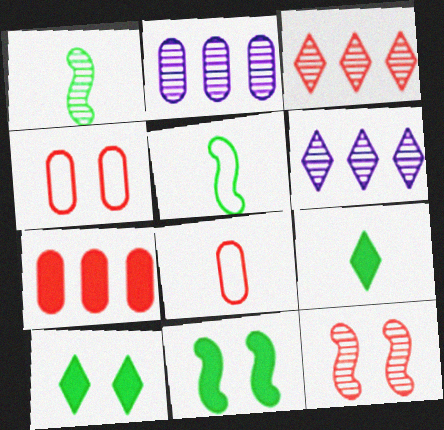[[6, 8, 11]]